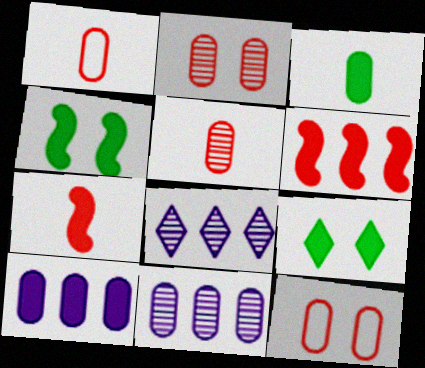[[1, 4, 8], 
[3, 11, 12], 
[7, 9, 10]]